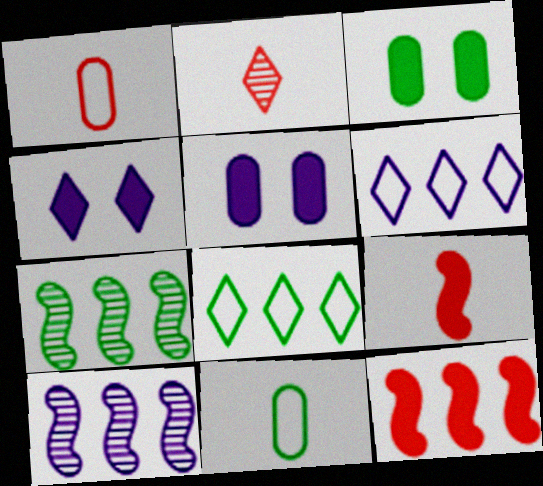[[1, 2, 9], 
[1, 4, 7], 
[2, 4, 8]]